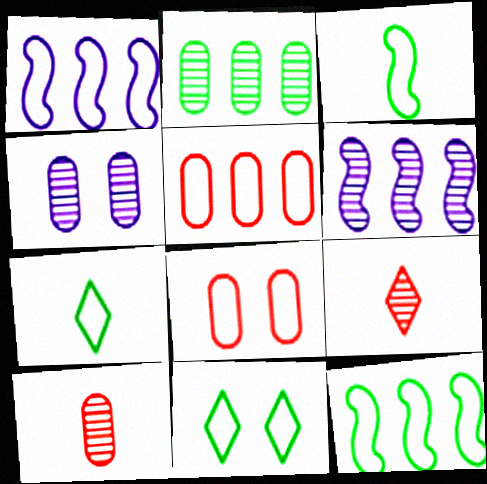[[1, 7, 8], 
[2, 4, 10]]